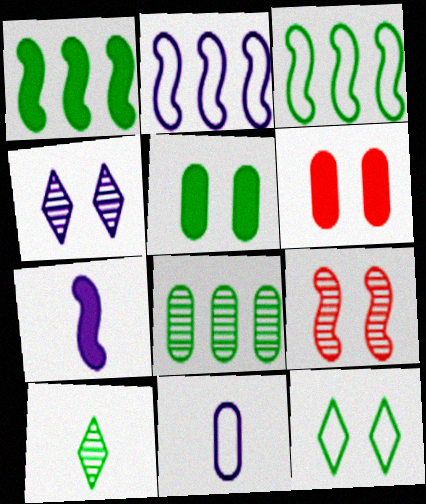[[2, 6, 10], 
[3, 5, 10], 
[3, 7, 9], 
[6, 8, 11]]